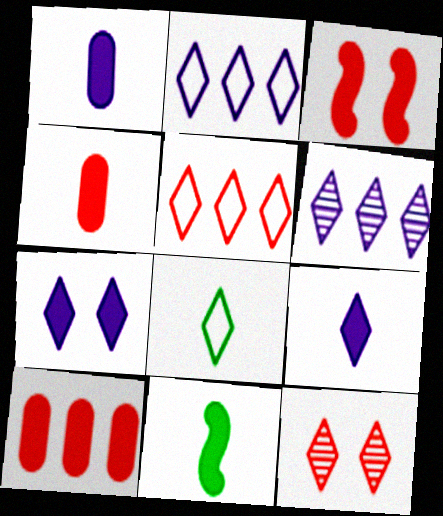[[4, 9, 11], 
[7, 10, 11]]